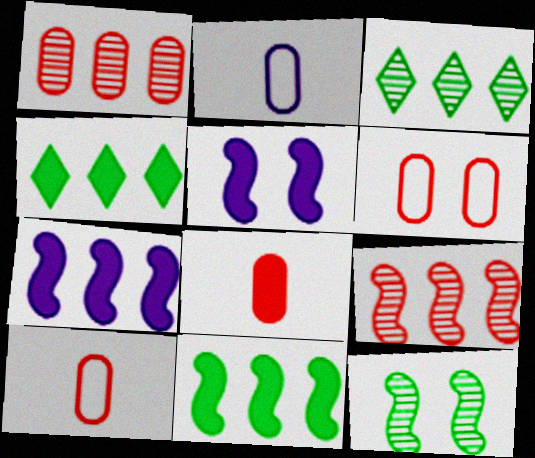[[1, 6, 8], 
[3, 5, 10], 
[4, 5, 8]]